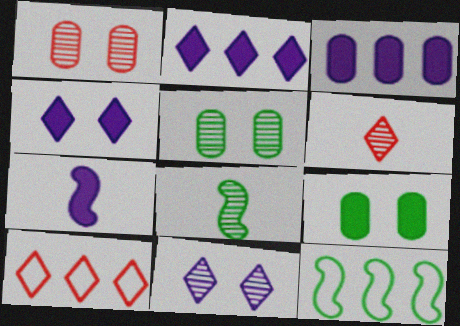[[3, 4, 7], 
[5, 7, 10]]